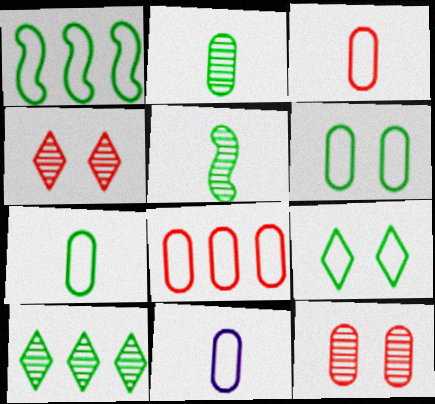[[1, 7, 9], 
[3, 7, 11], 
[6, 8, 11]]